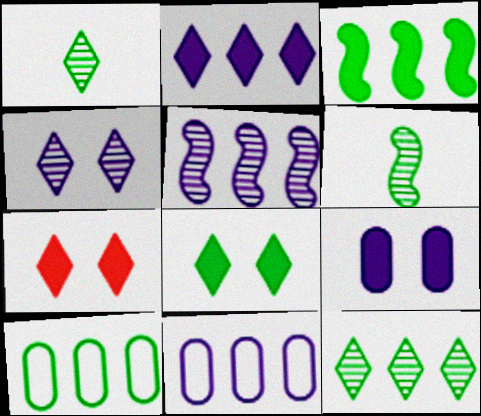[[2, 5, 11], 
[3, 10, 12], 
[6, 7, 11], 
[6, 8, 10]]